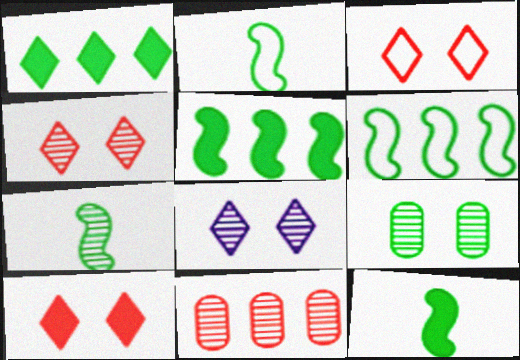[[1, 2, 9], 
[2, 7, 12], 
[3, 4, 10], 
[7, 8, 11]]